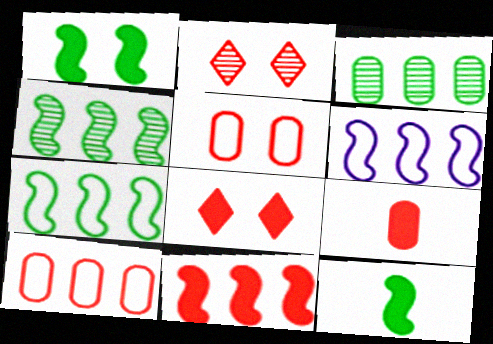[[4, 6, 11], 
[8, 9, 11]]